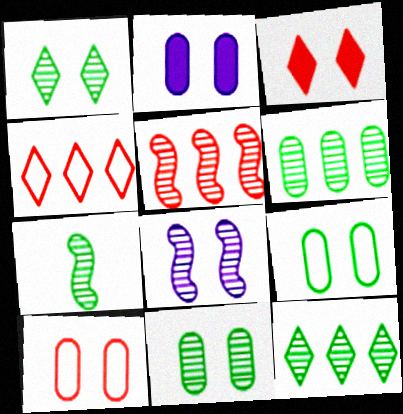[[1, 6, 7], 
[2, 4, 7], 
[2, 10, 11], 
[3, 8, 9], 
[5, 7, 8], 
[7, 11, 12]]